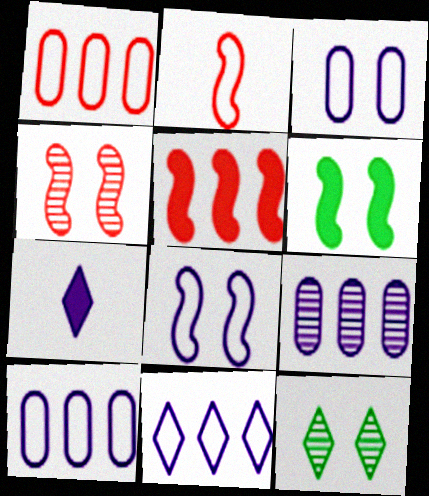[[2, 4, 5], 
[4, 6, 8], 
[7, 8, 9]]